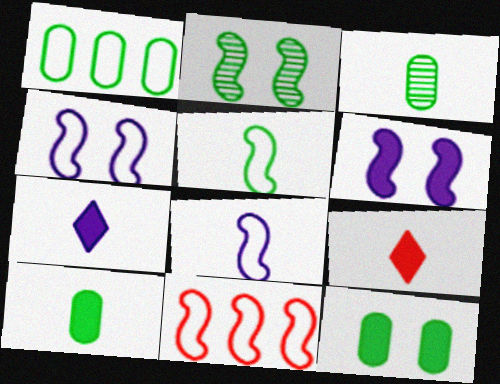[[1, 3, 12], 
[3, 8, 9], 
[4, 5, 11]]